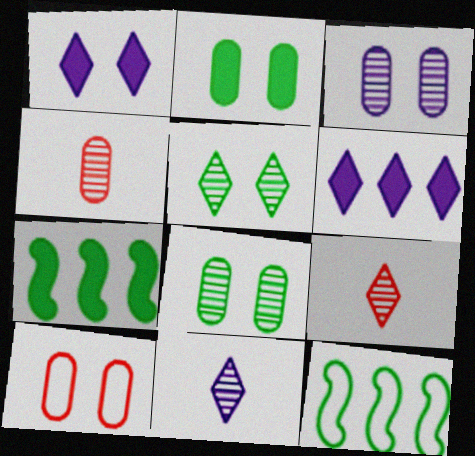[[1, 4, 12], 
[2, 3, 10], 
[7, 10, 11]]